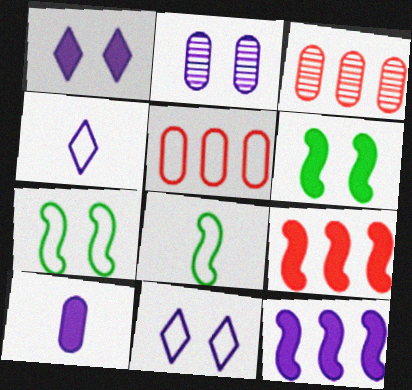[[1, 3, 8], 
[1, 10, 12], 
[2, 4, 12], 
[3, 4, 6], 
[4, 5, 7], 
[5, 8, 11]]